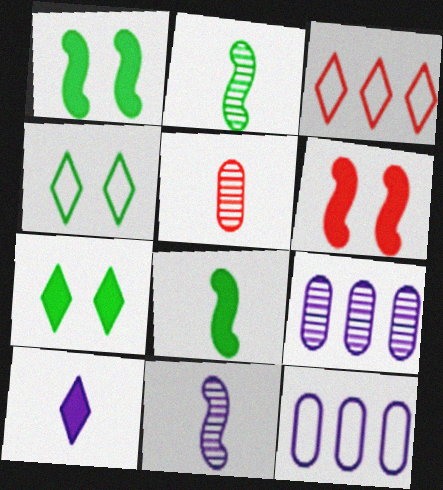[[3, 5, 6]]